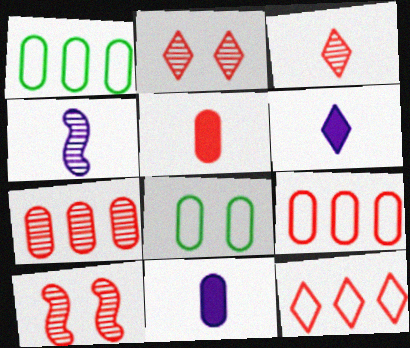[[1, 6, 10], 
[3, 7, 10], 
[5, 10, 12], 
[7, 8, 11]]